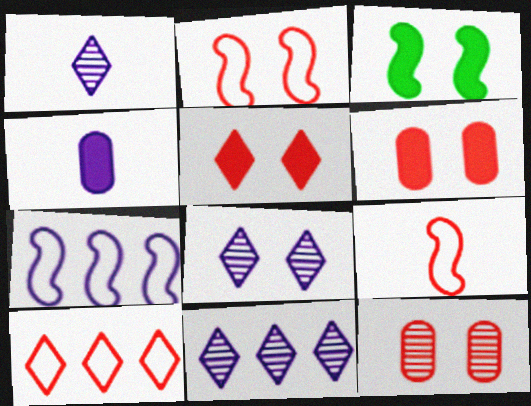[[1, 8, 11], 
[2, 5, 12], 
[4, 7, 8]]